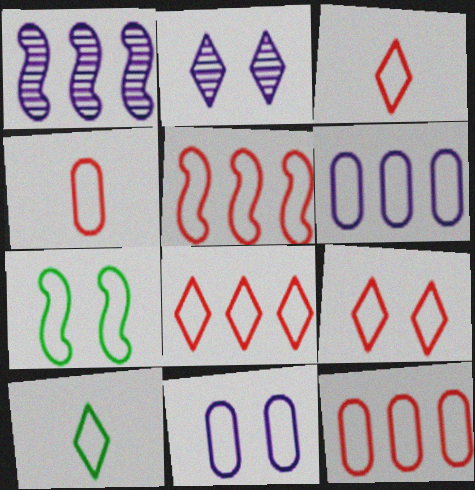[[3, 6, 7], 
[3, 8, 9], 
[4, 5, 9], 
[5, 8, 12], 
[5, 10, 11], 
[7, 9, 11]]